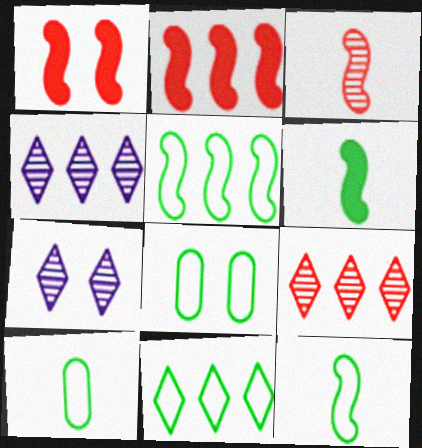[[1, 4, 10], 
[1, 7, 8], 
[2, 7, 10], 
[8, 11, 12]]